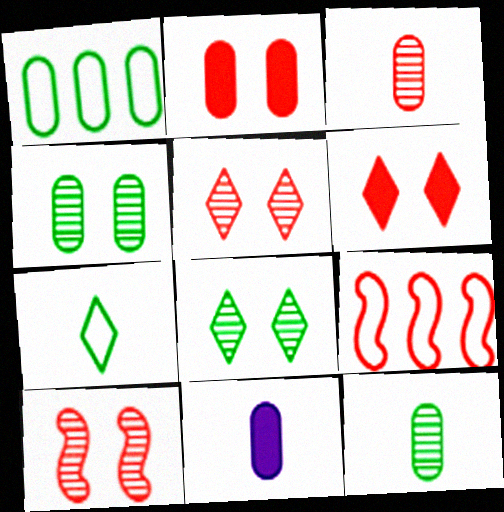[[3, 6, 9], 
[8, 9, 11]]